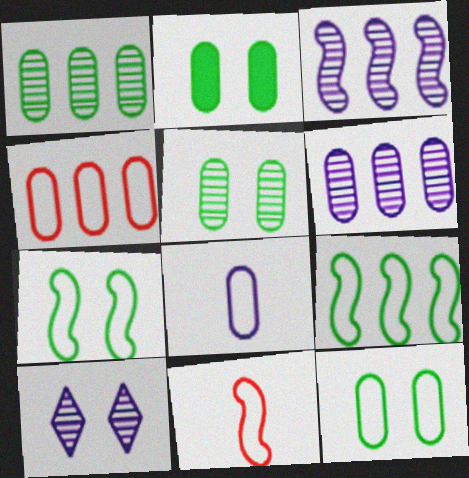[[2, 5, 12], 
[4, 8, 12]]